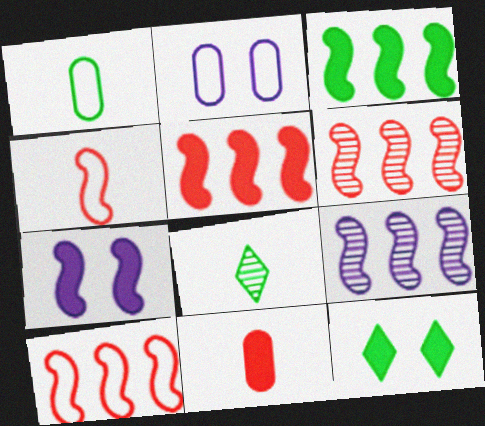[[2, 5, 8], 
[3, 9, 10], 
[5, 6, 10]]